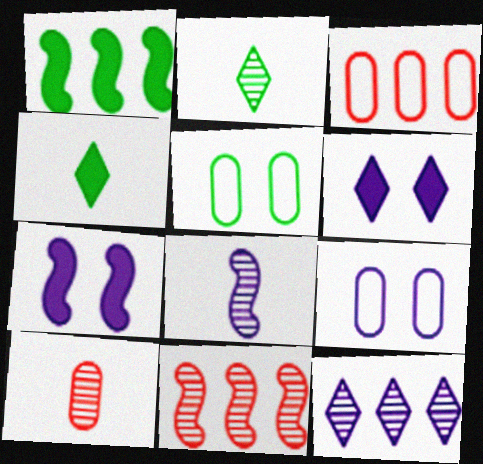[[1, 2, 5], 
[1, 3, 12], 
[2, 3, 7], 
[2, 8, 10], 
[4, 9, 11]]